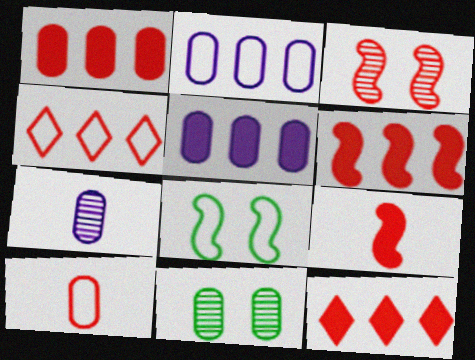[[1, 6, 12], 
[3, 10, 12], 
[5, 10, 11], 
[7, 8, 12]]